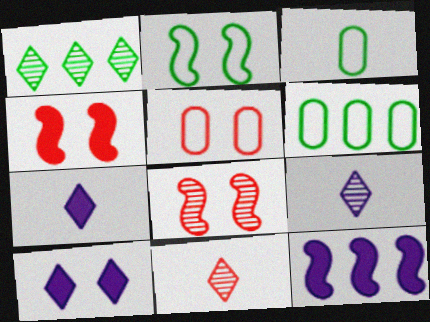[[4, 6, 9], 
[6, 7, 8]]